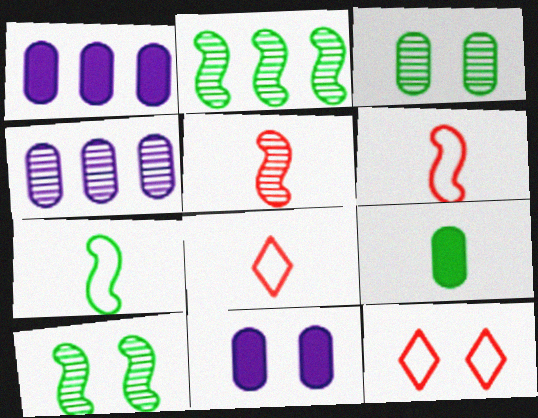[[1, 8, 10], 
[2, 8, 11], 
[10, 11, 12]]